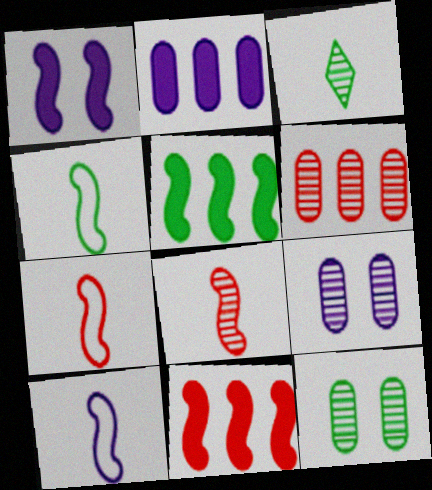[[4, 7, 10]]